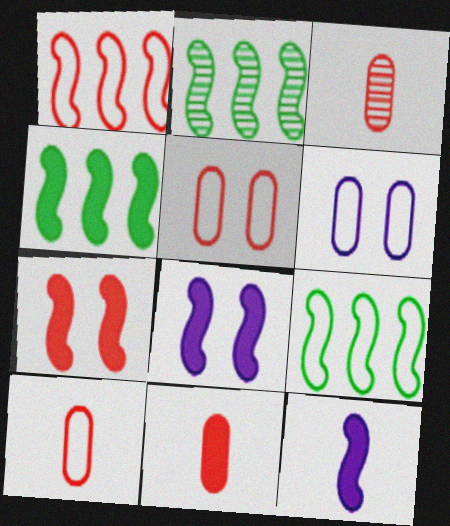[[2, 4, 9], 
[3, 10, 11], 
[4, 7, 12]]